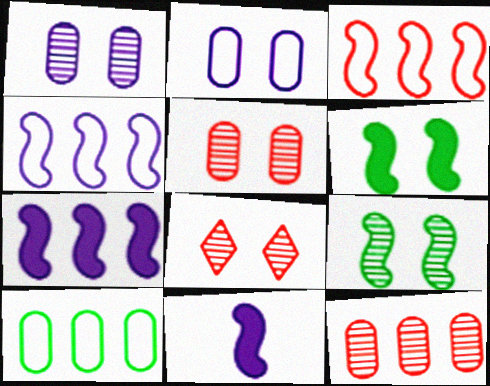[[1, 8, 9], 
[2, 6, 8], 
[3, 9, 11], 
[8, 10, 11]]